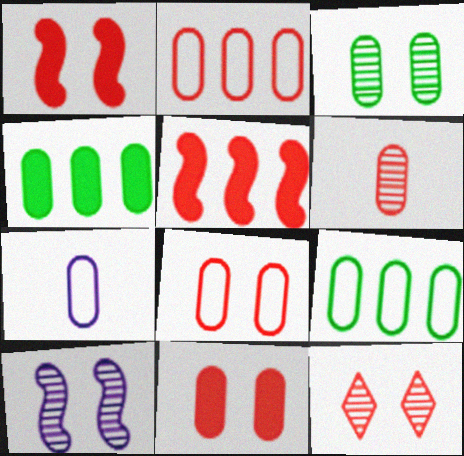[[1, 8, 12], 
[2, 6, 11], 
[3, 10, 12], 
[7, 8, 9]]